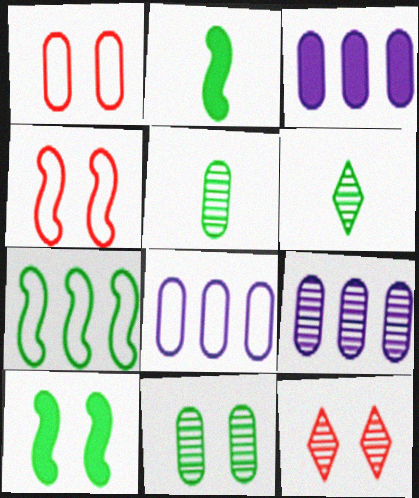[[1, 3, 5], 
[2, 8, 12], 
[3, 4, 6], 
[3, 8, 9]]